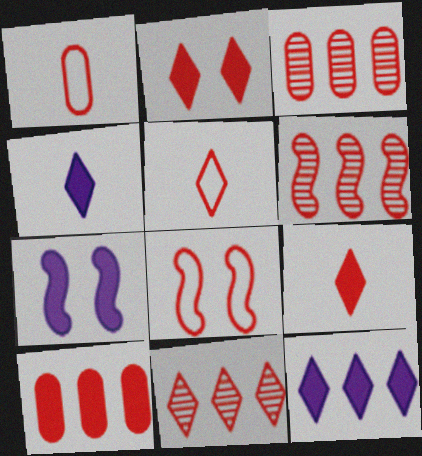[[1, 2, 6], 
[2, 5, 11], 
[3, 6, 11], 
[3, 8, 9]]